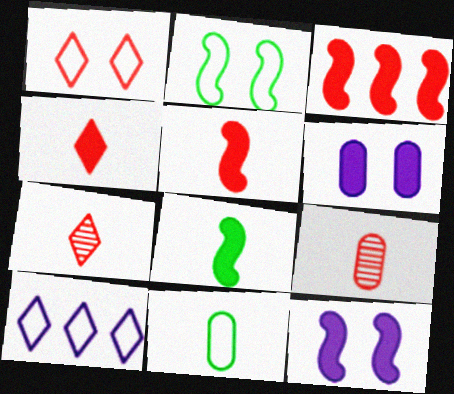[[1, 3, 9], 
[3, 8, 12]]